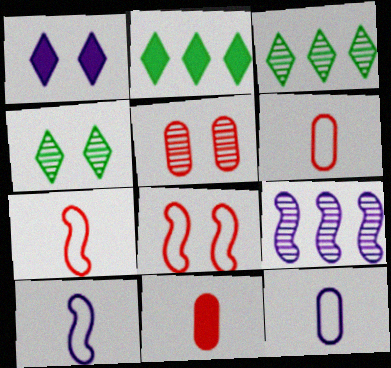[[1, 9, 12], 
[2, 5, 10]]